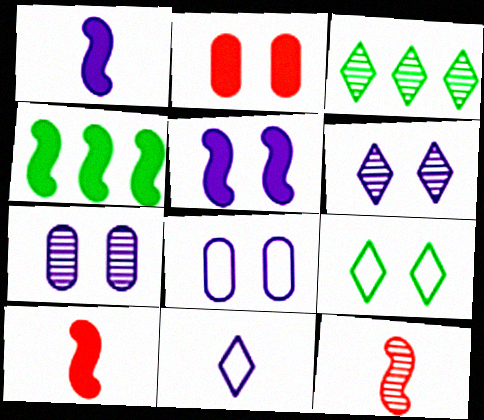[[3, 7, 12], 
[3, 8, 10], 
[4, 5, 10], 
[5, 6, 8]]